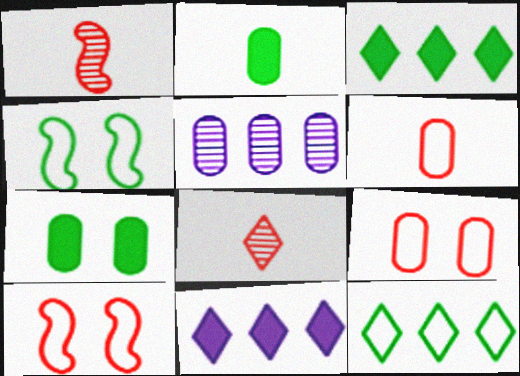[[2, 5, 9], 
[5, 6, 7]]